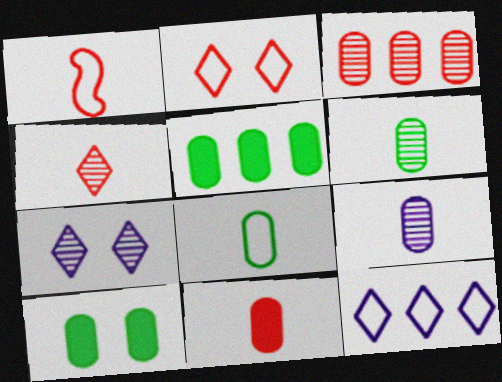[[1, 4, 11], 
[1, 5, 7], 
[8, 9, 11]]